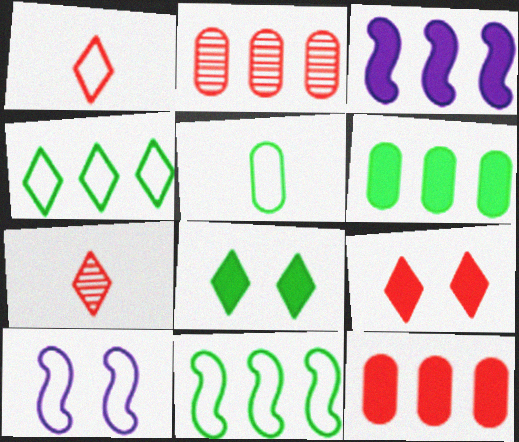[[2, 3, 4], 
[6, 7, 10]]